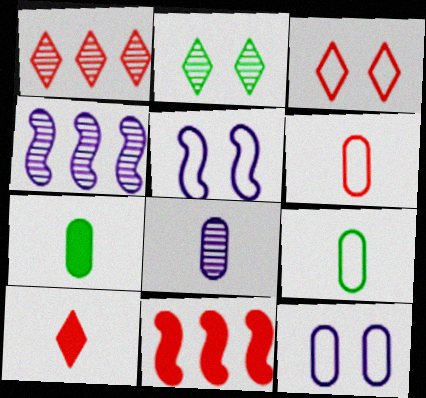[[1, 3, 10], 
[1, 5, 7], 
[3, 4, 7], 
[6, 7, 8]]